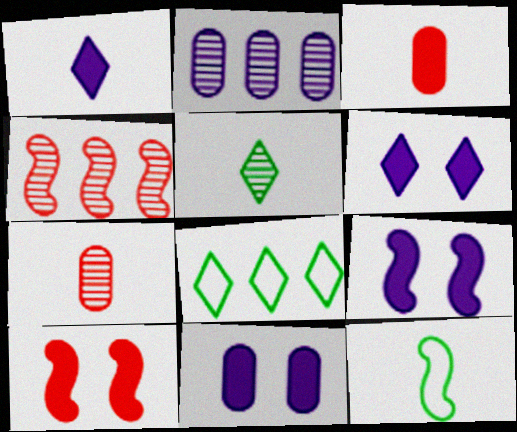[[1, 7, 12], 
[4, 9, 12], 
[6, 9, 11], 
[7, 8, 9]]